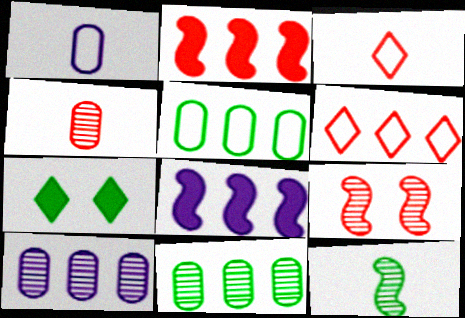[[5, 7, 12], 
[6, 8, 11]]